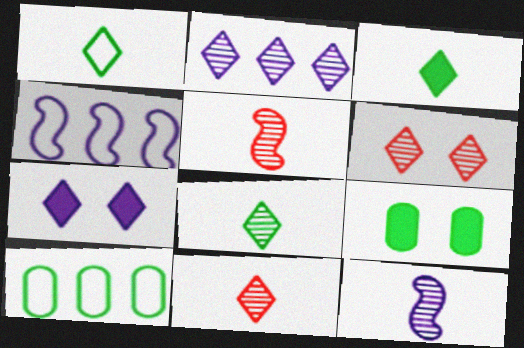[[1, 3, 8], 
[2, 6, 8], 
[4, 9, 11], 
[5, 7, 10]]